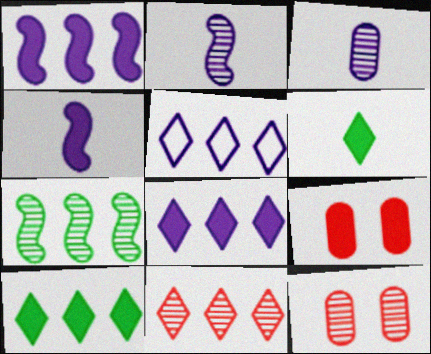[[1, 6, 9], 
[4, 9, 10], 
[5, 10, 11]]